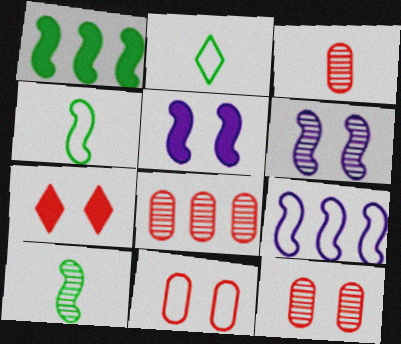[[2, 5, 8], 
[2, 9, 11], 
[3, 8, 12]]